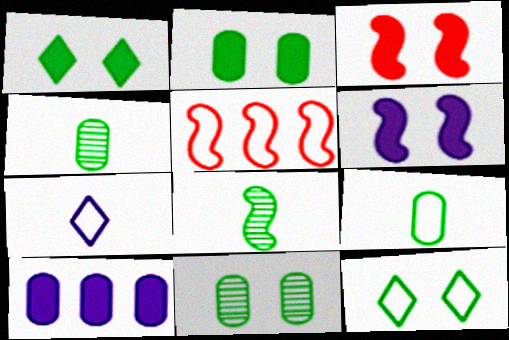[[5, 6, 8]]